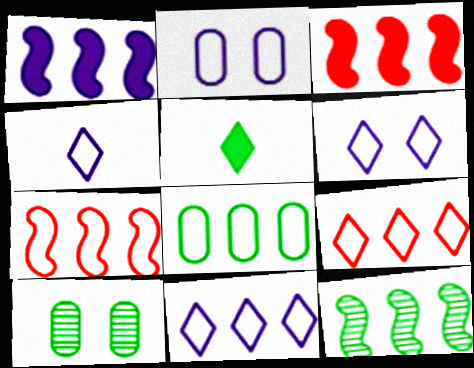[[1, 7, 12], 
[3, 4, 10], 
[4, 6, 11], 
[7, 8, 11]]